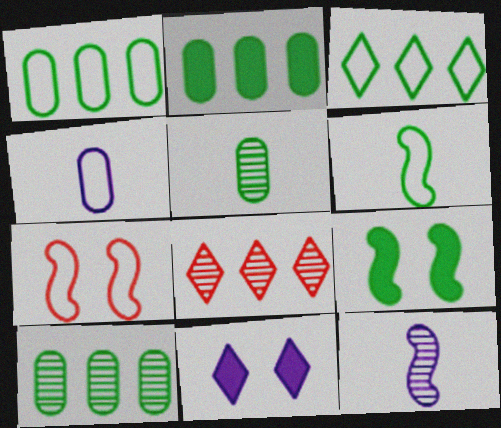[[1, 2, 10], 
[3, 4, 7], 
[3, 5, 9], 
[4, 8, 9]]